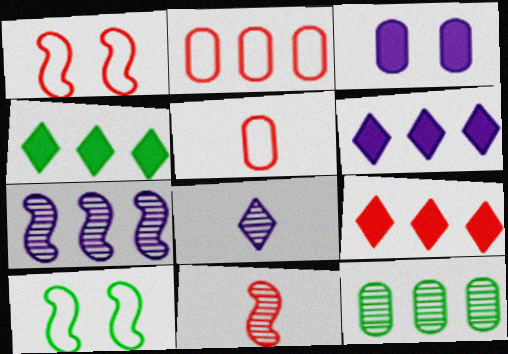[[2, 4, 7], 
[3, 5, 12], 
[4, 6, 9]]